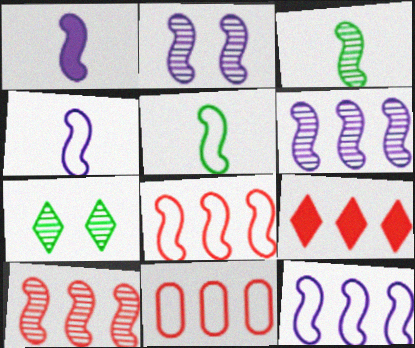[[1, 2, 12], 
[1, 7, 11], 
[2, 3, 10], 
[9, 10, 11]]